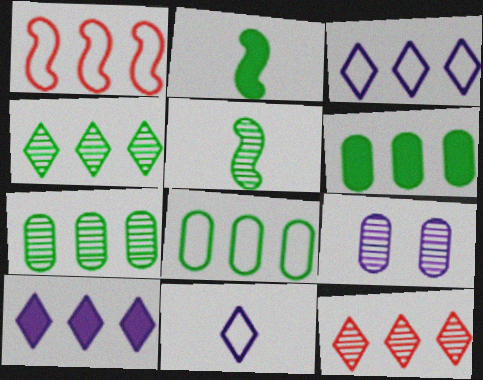[[1, 3, 8], 
[1, 7, 10], 
[5, 9, 12], 
[6, 7, 8]]